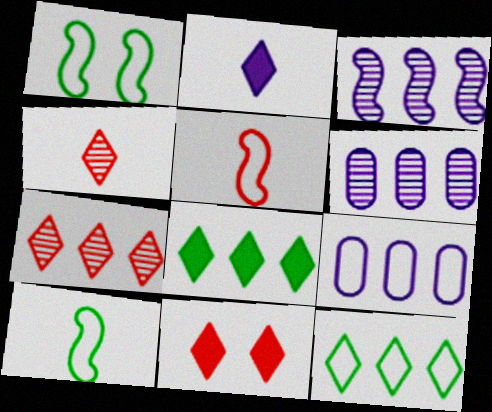[[2, 8, 11], 
[6, 10, 11]]